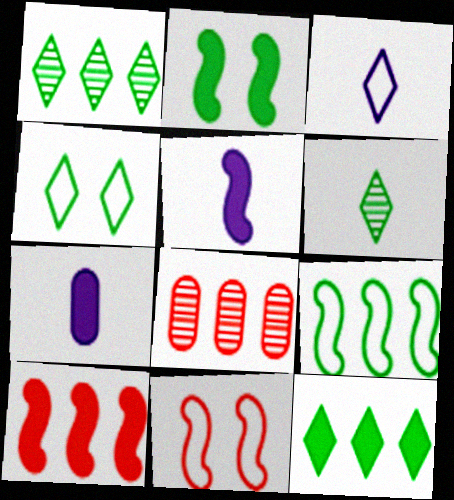[[1, 7, 11], 
[2, 3, 8], 
[2, 5, 10], 
[4, 5, 8], 
[4, 6, 12]]